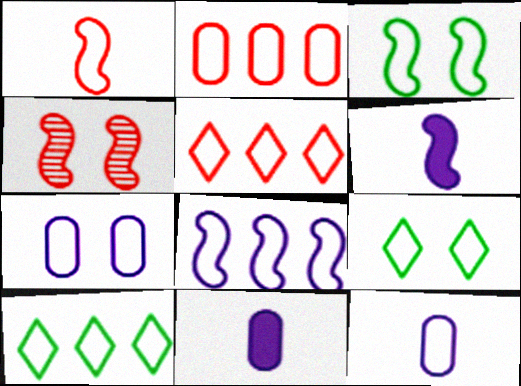[[1, 3, 8], 
[1, 7, 10], 
[2, 8, 10], 
[3, 5, 12], 
[4, 10, 11]]